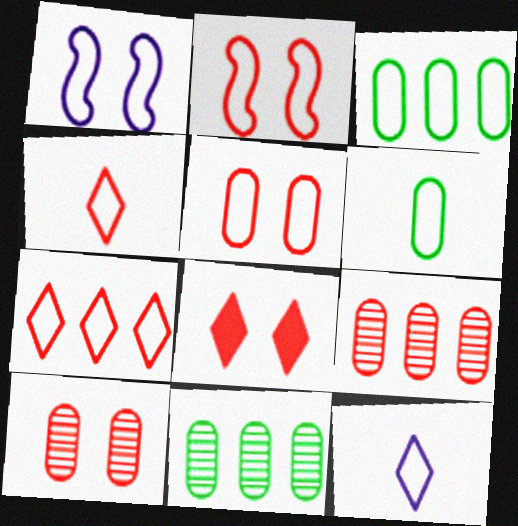[[1, 3, 4], 
[1, 6, 7], 
[2, 3, 12], 
[2, 8, 10]]